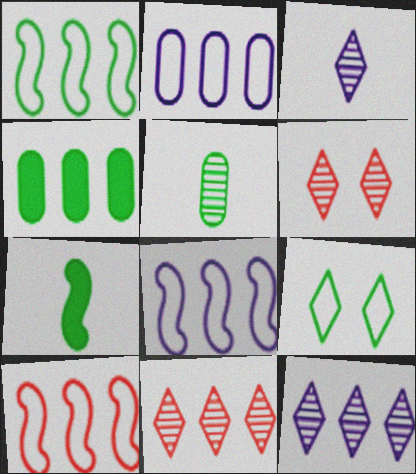[[1, 8, 10], 
[2, 6, 7], 
[4, 8, 11], 
[4, 10, 12]]